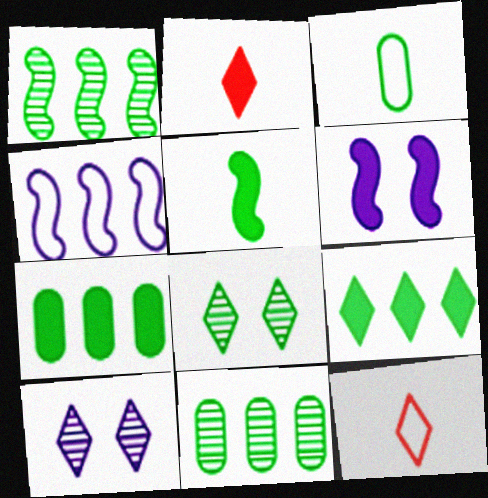[[2, 6, 7], 
[6, 11, 12], 
[9, 10, 12]]